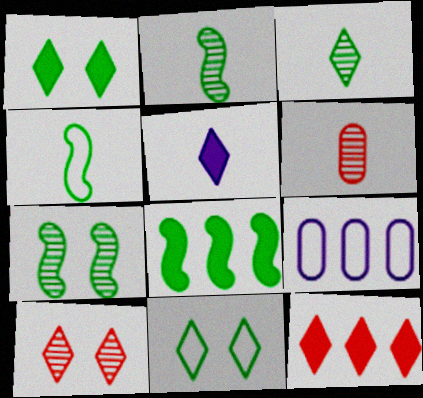[[1, 5, 12], 
[4, 5, 6], 
[4, 7, 8]]